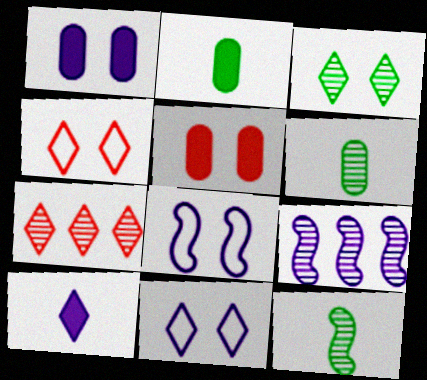[[2, 4, 9], 
[2, 7, 8], 
[3, 5, 8]]